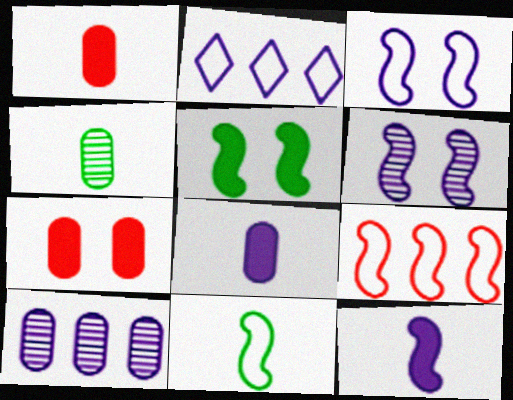[[2, 6, 8], 
[3, 9, 11]]